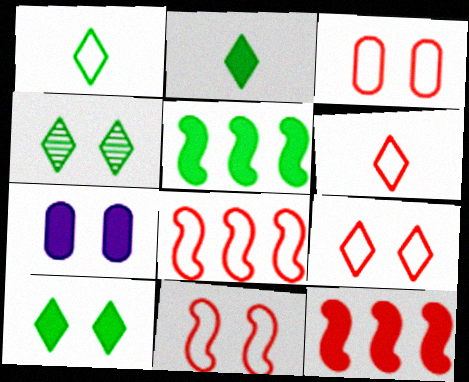[[2, 7, 12], 
[3, 6, 8], 
[3, 9, 11], 
[4, 7, 11]]